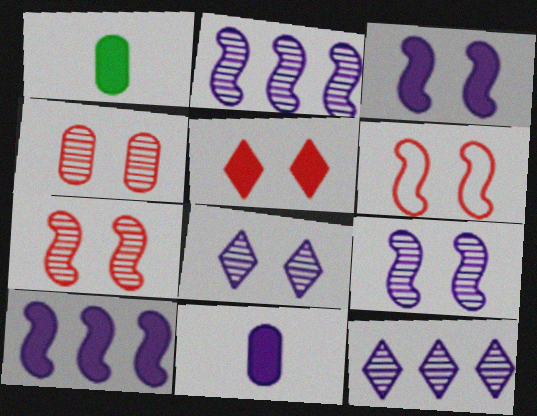[[1, 5, 10], 
[1, 6, 12], 
[4, 5, 6]]